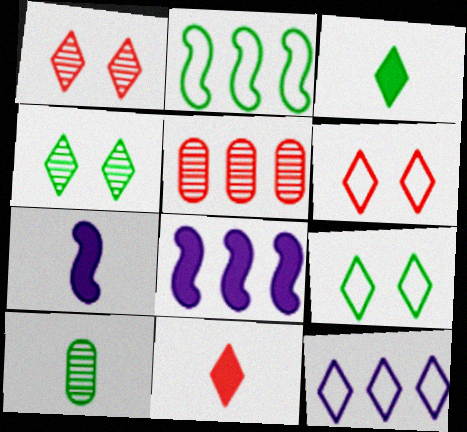[[1, 3, 12], 
[4, 11, 12], 
[5, 7, 9], 
[6, 8, 10]]